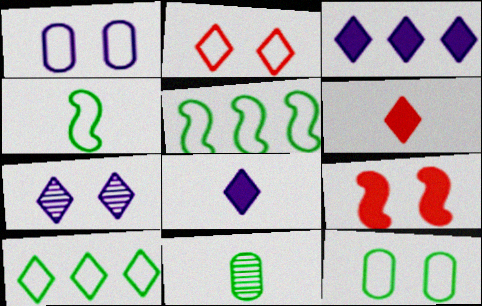[[4, 10, 12], 
[6, 7, 10], 
[7, 9, 12]]